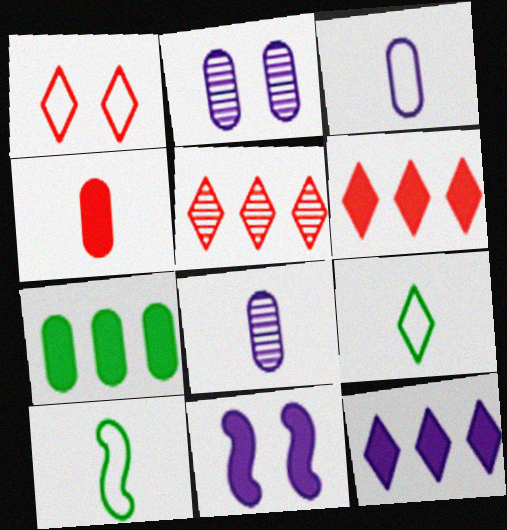[[2, 6, 10]]